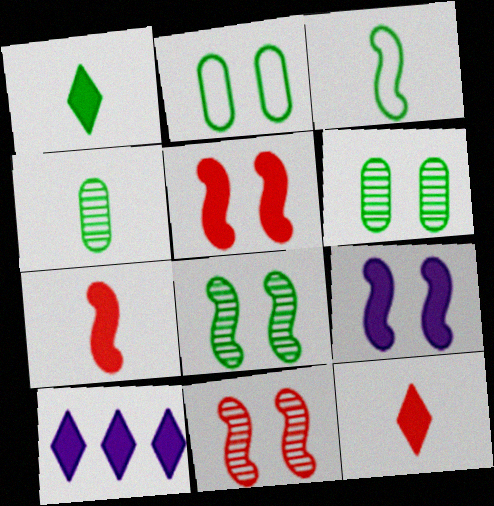[[1, 3, 4]]